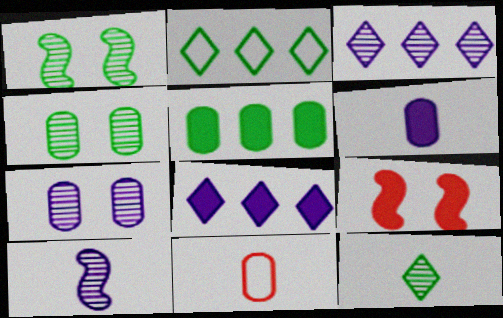[[1, 8, 11], 
[3, 7, 10], 
[5, 7, 11]]